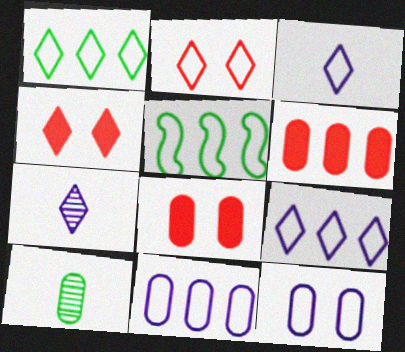[[1, 2, 3], 
[1, 4, 7], 
[5, 7, 8], 
[6, 10, 12], 
[8, 10, 11]]